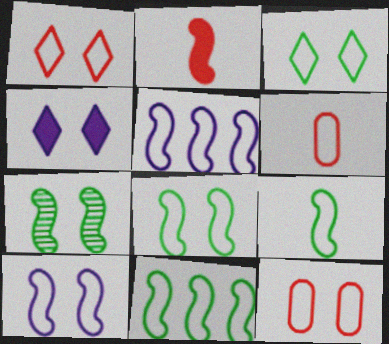[[2, 5, 7], 
[3, 5, 6], 
[3, 10, 12], 
[4, 7, 12], 
[8, 9, 11]]